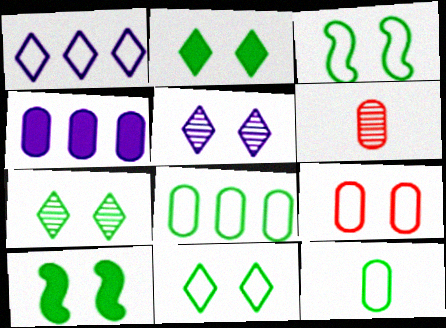[[1, 6, 10], 
[2, 7, 11], 
[5, 9, 10]]